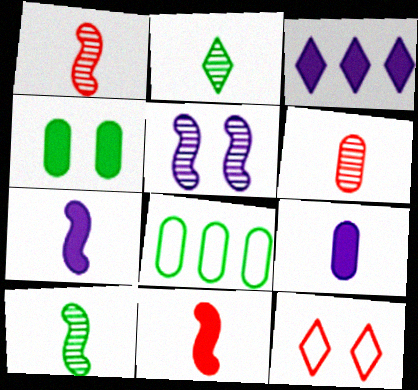[[2, 3, 12], 
[3, 4, 11], 
[4, 5, 12]]